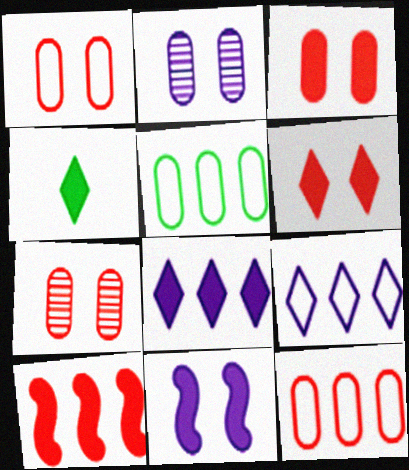[[1, 3, 7], 
[4, 6, 8]]